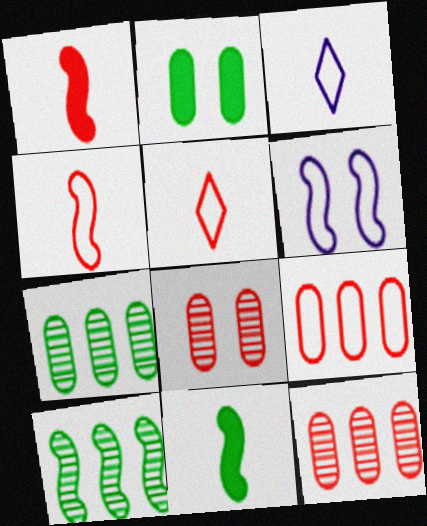[[1, 6, 10]]